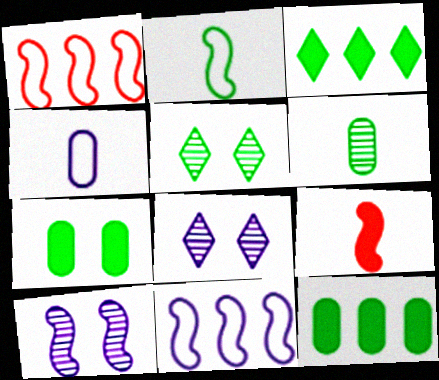[[2, 5, 12]]